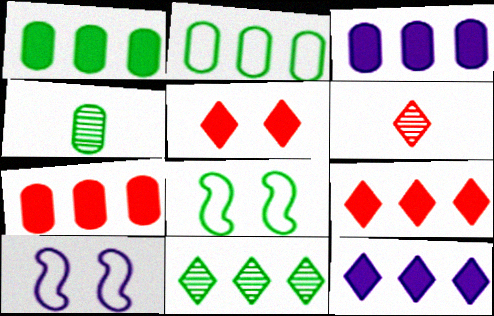[[1, 3, 7], 
[1, 6, 10], 
[3, 6, 8], 
[4, 9, 10]]